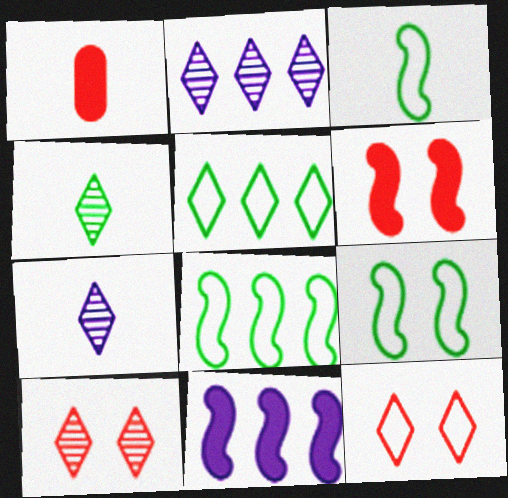[[1, 2, 9], 
[1, 3, 7], 
[2, 4, 10], 
[3, 8, 9]]